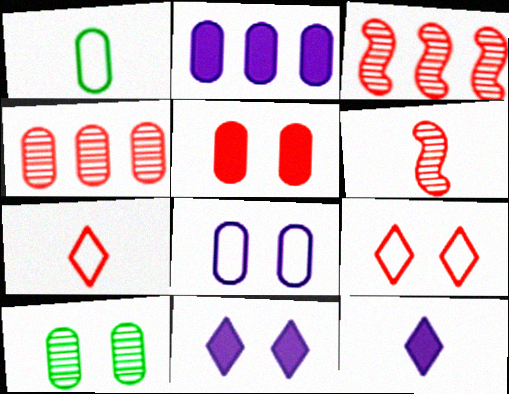[[1, 3, 11], 
[1, 6, 12], 
[3, 5, 7], 
[5, 8, 10]]